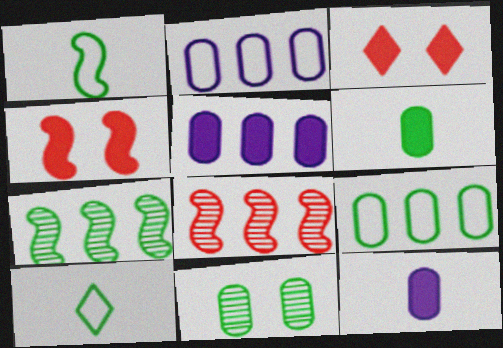[[6, 9, 11]]